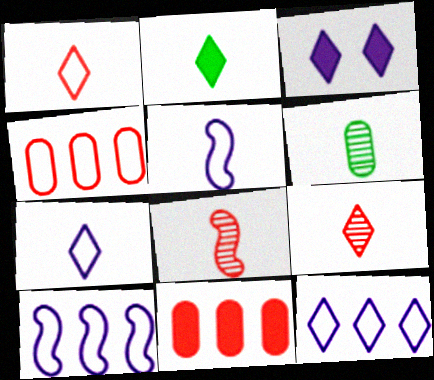[[2, 7, 9]]